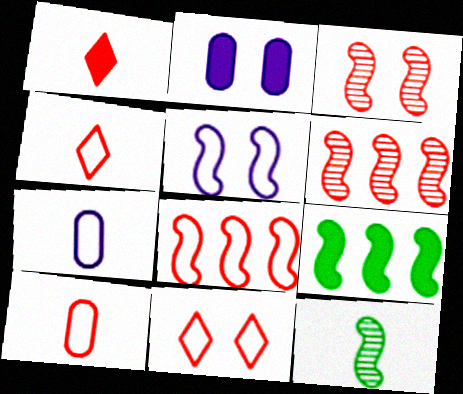[[1, 2, 9], 
[1, 7, 12], 
[8, 10, 11]]